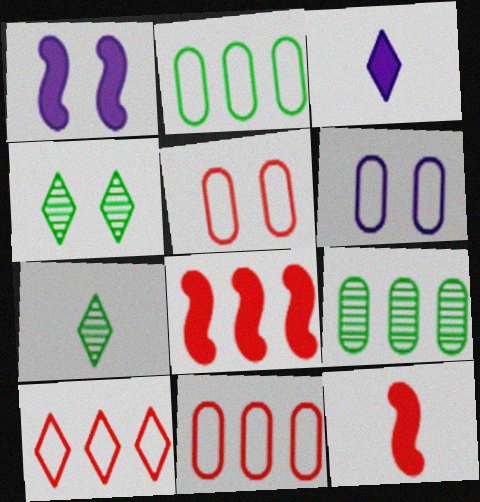[[1, 4, 5], 
[1, 7, 11], 
[3, 4, 10], 
[6, 7, 8]]